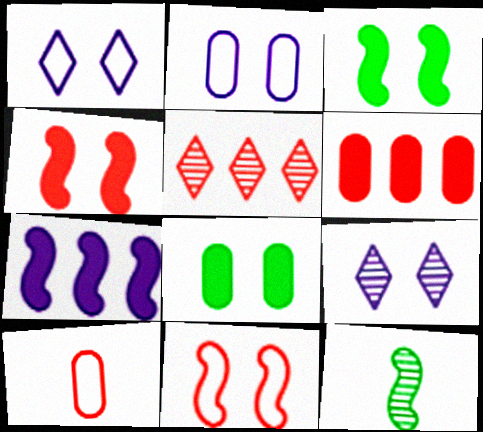[[1, 6, 12], 
[4, 5, 10], 
[7, 11, 12], 
[8, 9, 11]]